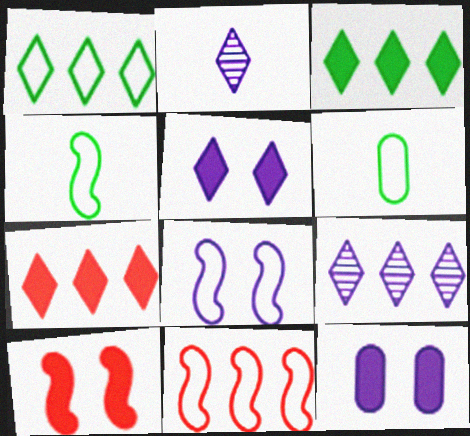[[1, 7, 9], 
[4, 8, 11], 
[6, 9, 10]]